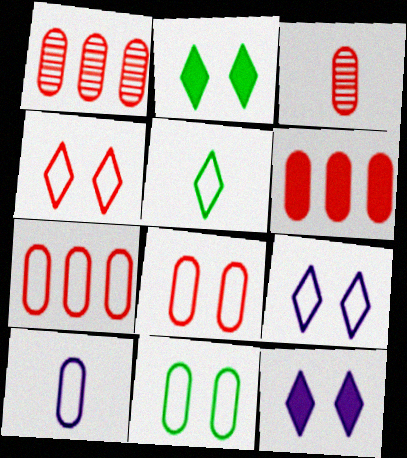[[1, 6, 7], 
[3, 6, 8], 
[7, 10, 11]]